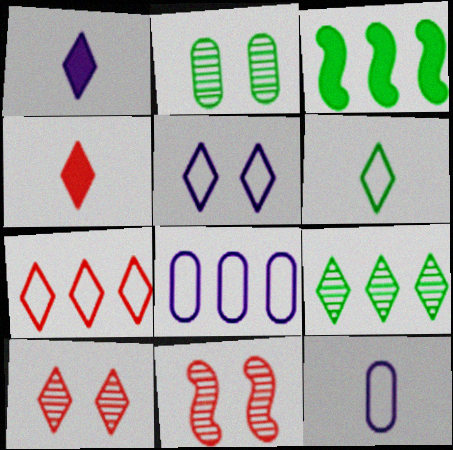[[2, 3, 6], 
[3, 10, 12], 
[4, 5, 9], 
[4, 7, 10], 
[5, 6, 7]]